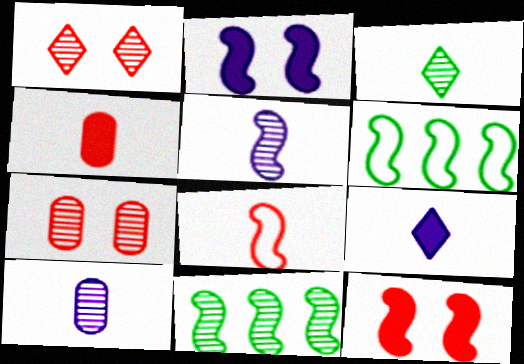[[1, 10, 11], 
[2, 8, 11], 
[5, 6, 12], 
[6, 7, 9]]